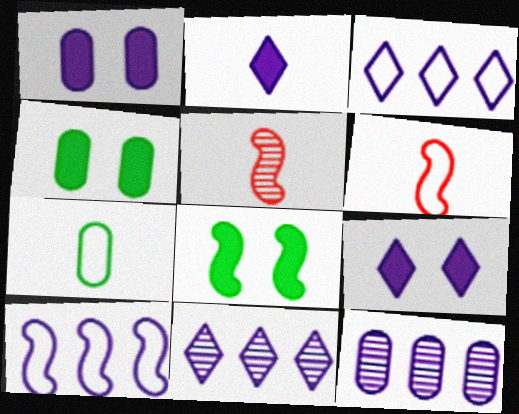[[2, 5, 7], 
[3, 4, 5], 
[4, 6, 11], 
[5, 8, 10]]